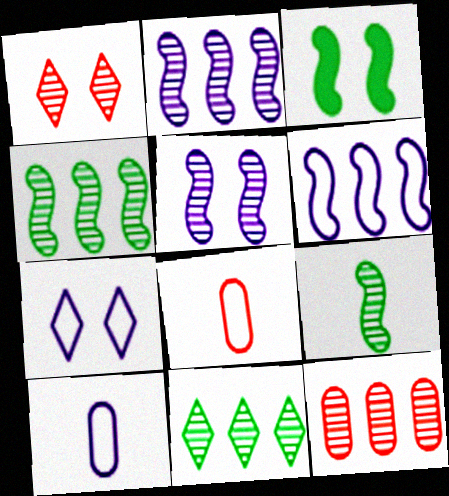[[2, 11, 12], 
[6, 7, 10]]